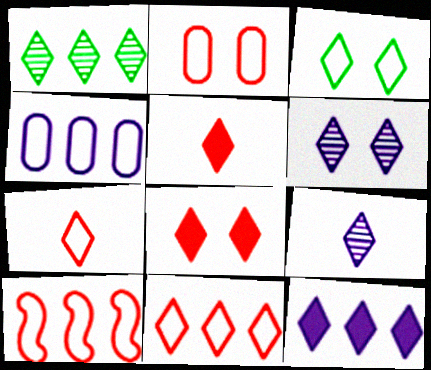[[1, 11, 12], 
[2, 7, 10], 
[3, 6, 8]]